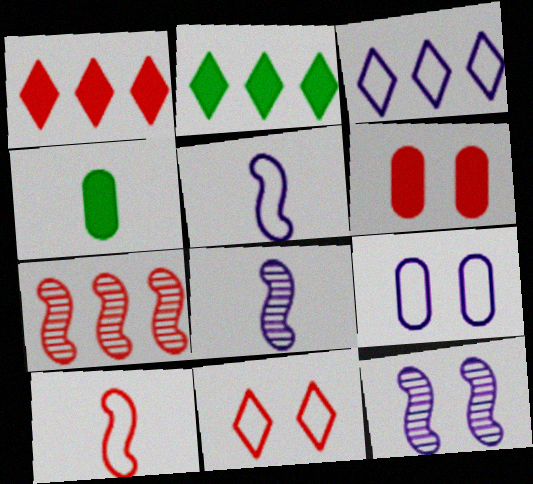[[3, 5, 9]]